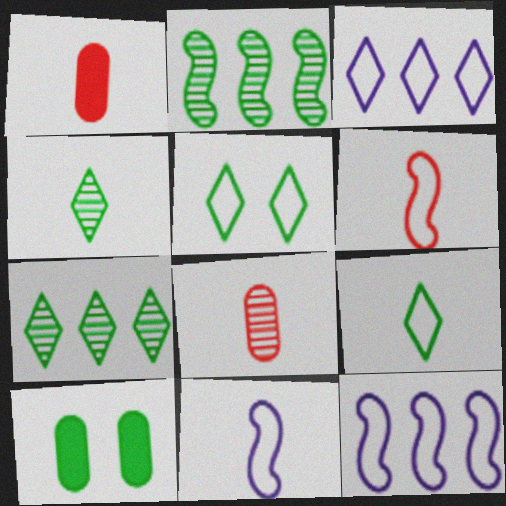[[1, 4, 11], 
[2, 9, 10]]